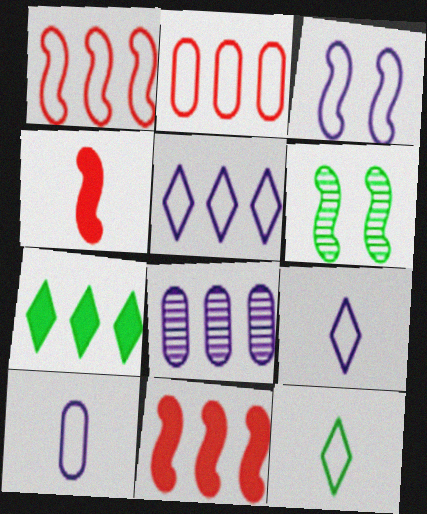[[1, 7, 8], 
[2, 3, 12], 
[3, 5, 10]]